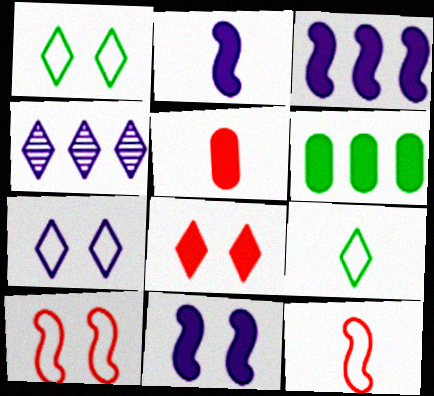[[2, 3, 11], 
[2, 6, 8], 
[4, 8, 9]]